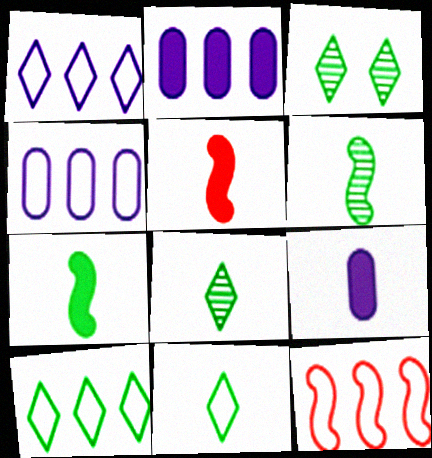[[3, 4, 5], 
[3, 9, 12], 
[4, 10, 12]]